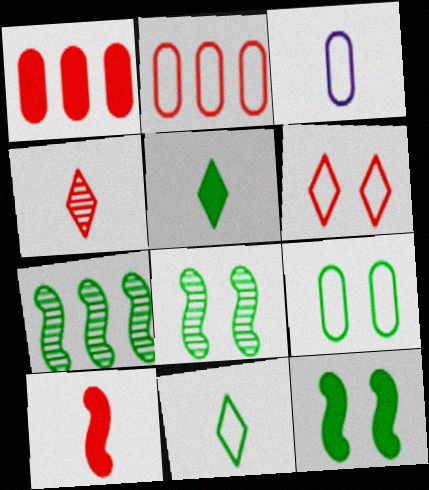[[2, 3, 9], 
[5, 7, 9]]